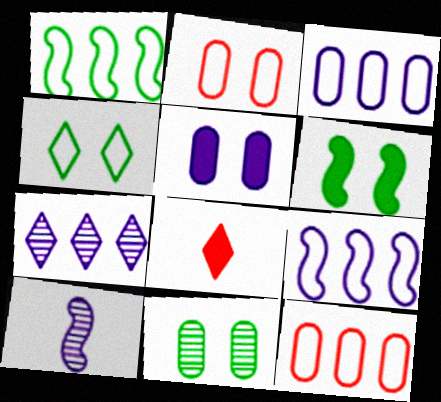[[2, 5, 11], 
[4, 6, 11], 
[4, 7, 8], 
[8, 9, 11]]